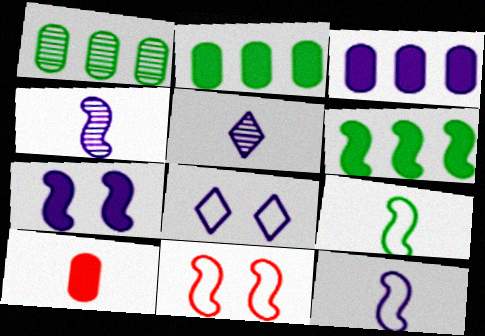[[2, 5, 11], 
[3, 4, 8], 
[4, 6, 11], 
[5, 9, 10]]